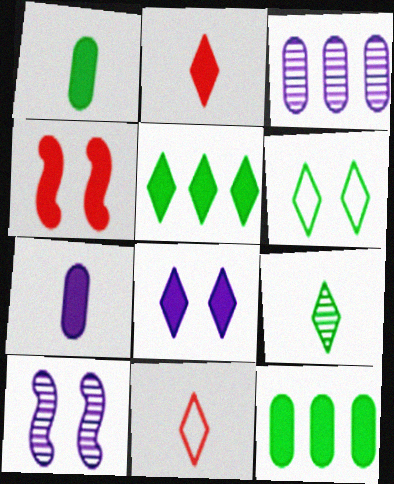[[2, 5, 8], 
[4, 5, 7], 
[5, 6, 9], 
[10, 11, 12]]